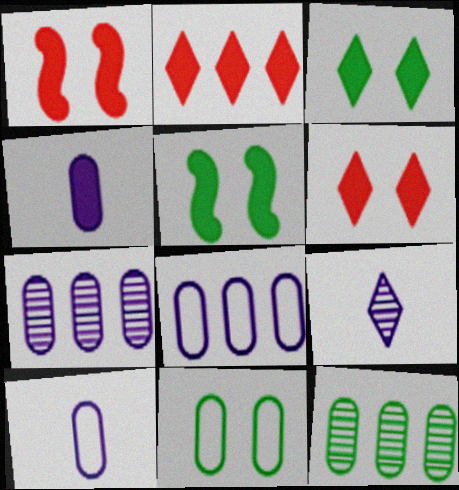[[2, 4, 5]]